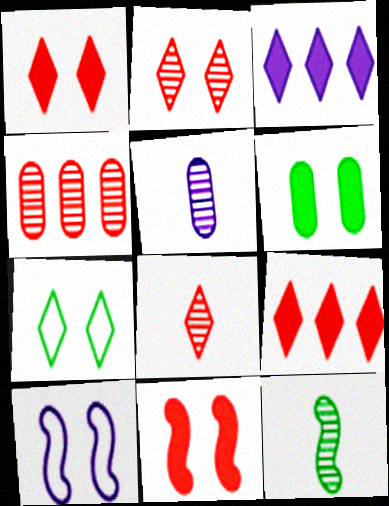[[2, 6, 10], 
[3, 5, 10], 
[3, 7, 8], 
[5, 8, 12]]